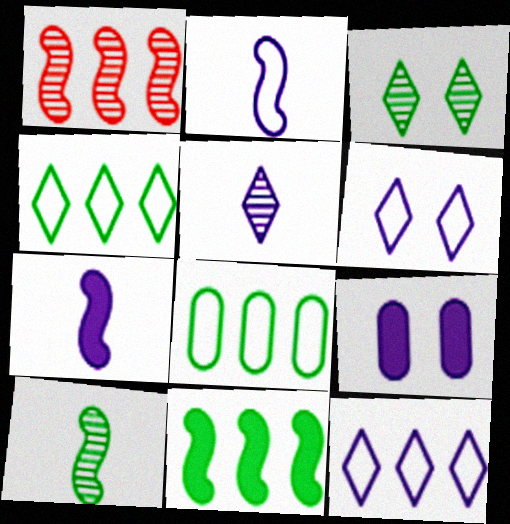[]